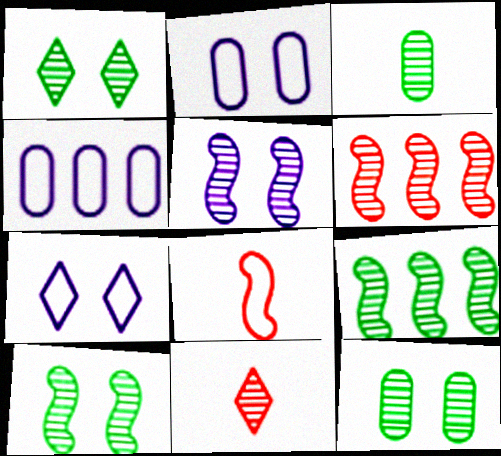[[1, 3, 9], 
[1, 10, 12]]